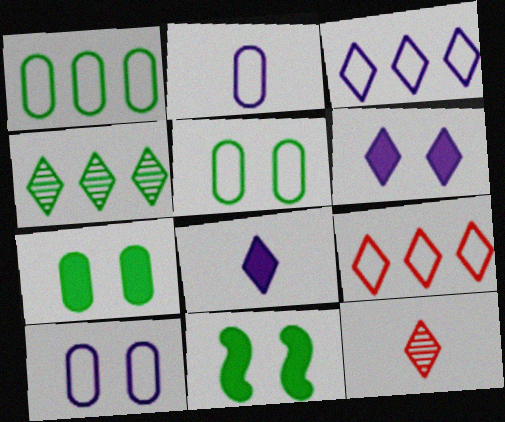[]